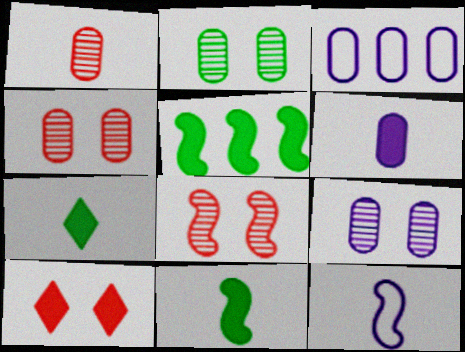[[1, 7, 12], 
[2, 4, 9], 
[3, 6, 9], 
[3, 7, 8], 
[5, 6, 10], 
[5, 8, 12]]